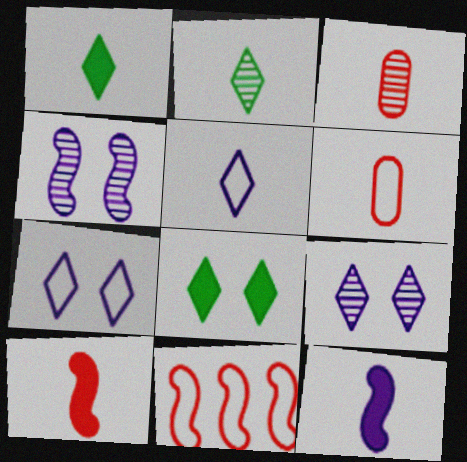[[2, 6, 12]]